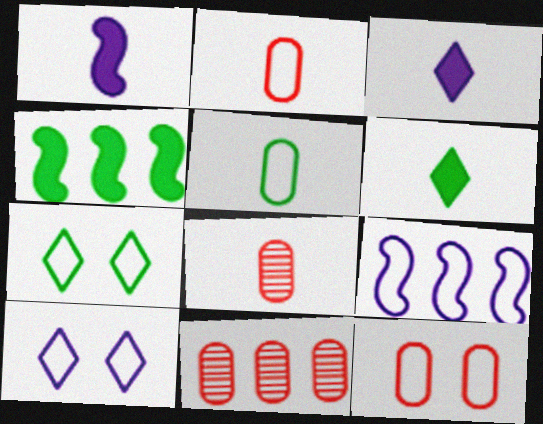[[1, 7, 11], 
[2, 7, 9], 
[4, 8, 10]]